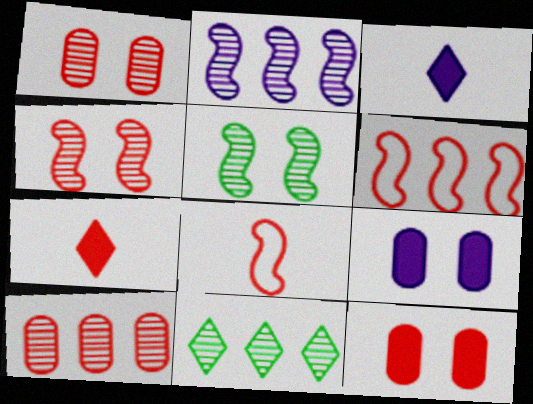[[1, 6, 7], 
[2, 10, 11], 
[8, 9, 11]]